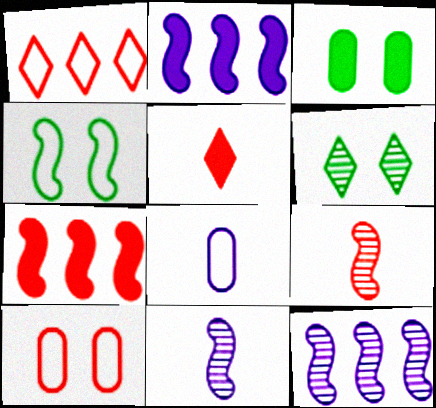[[1, 3, 11], 
[1, 4, 8], 
[2, 3, 5], 
[2, 4, 9], 
[3, 4, 6], 
[4, 7, 11], 
[6, 7, 8]]